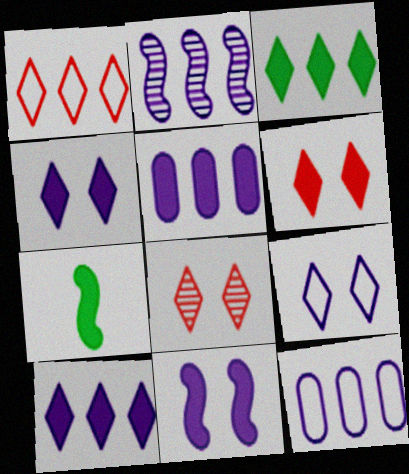[[2, 10, 12], 
[5, 6, 7], 
[7, 8, 12]]